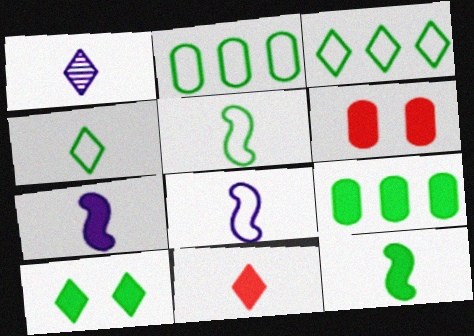[[1, 4, 11], 
[9, 10, 12]]